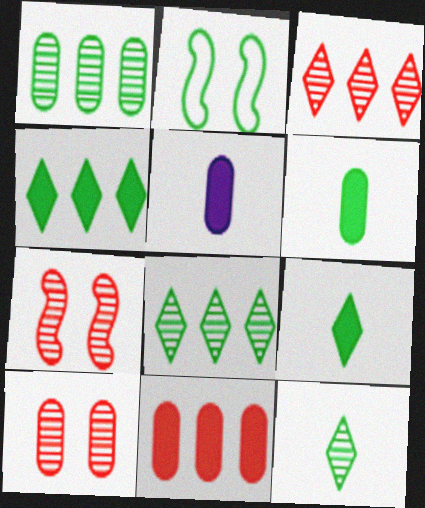[[1, 2, 9], 
[2, 3, 5], 
[2, 6, 8]]